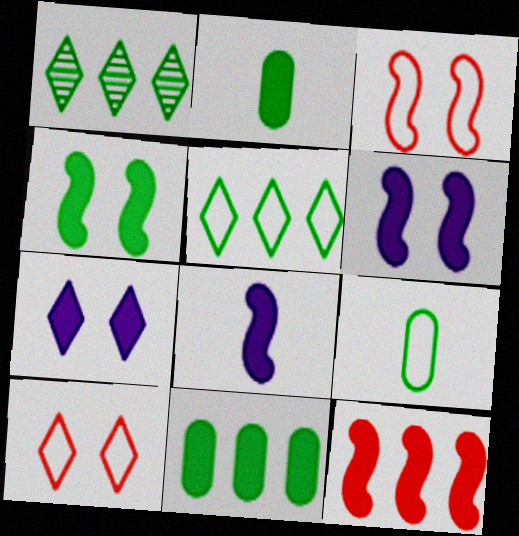[[1, 4, 9], 
[2, 7, 12], 
[4, 8, 12]]